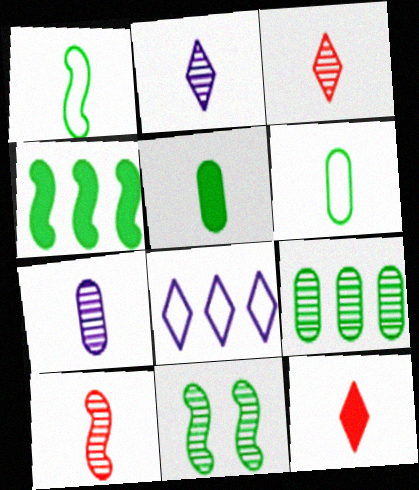[[1, 4, 11], 
[1, 7, 12]]